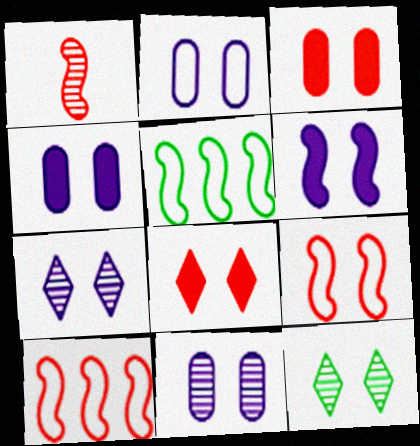[[1, 5, 6], 
[2, 4, 11], 
[2, 6, 7], 
[4, 9, 12]]